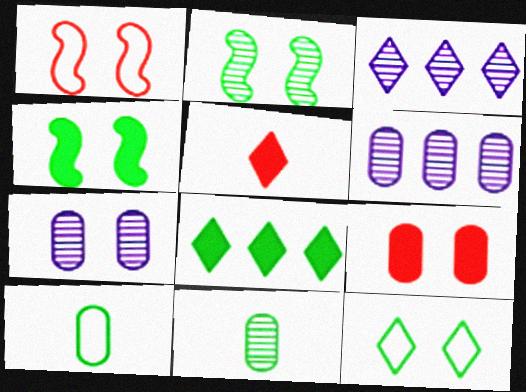[[2, 8, 10], 
[3, 5, 12], 
[6, 9, 10]]